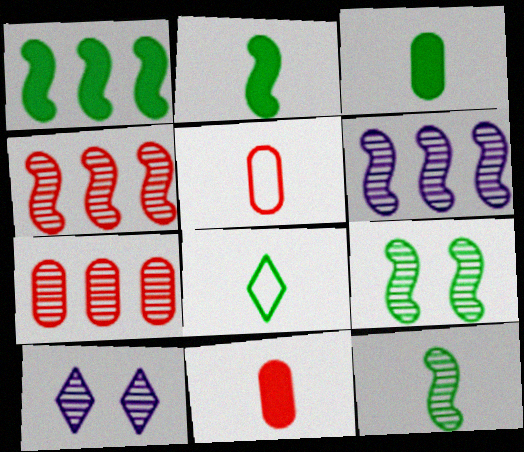[[1, 5, 10], 
[3, 8, 12], 
[7, 10, 12]]